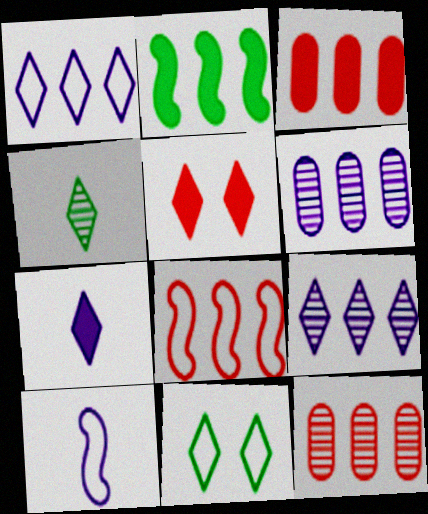[[1, 2, 12], 
[1, 4, 5]]